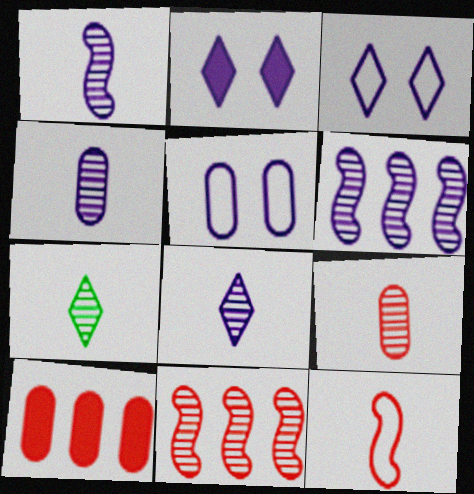[[1, 4, 8], 
[1, 7, 9]]